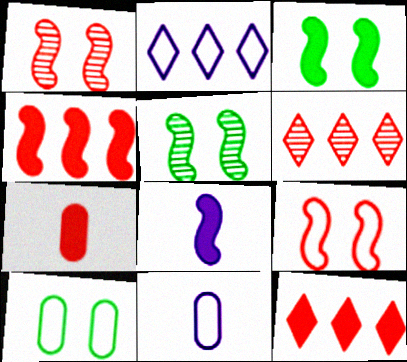[[2, 5, 7], 
[3, 4, 8], 
[3, 6, 11], 
[5, 11, 12], 
[6, 7, 9], 
[6, 8, 10]]